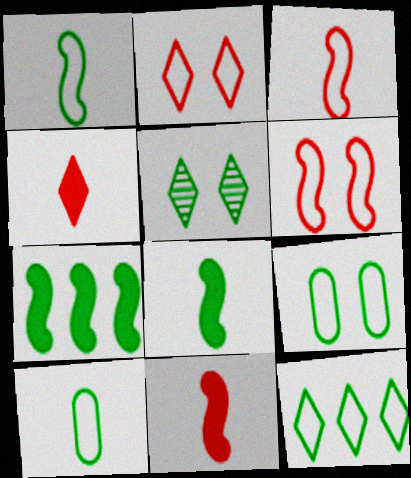[[1, 9, 12], 
[5, 7, 10]]